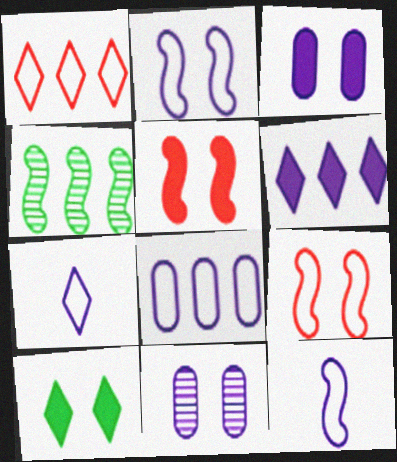[[2, 7, 8], 
[3, 5, 10], 
[4, 5, 12], 
[6, 11, 12], 
[9, 10, 11]]